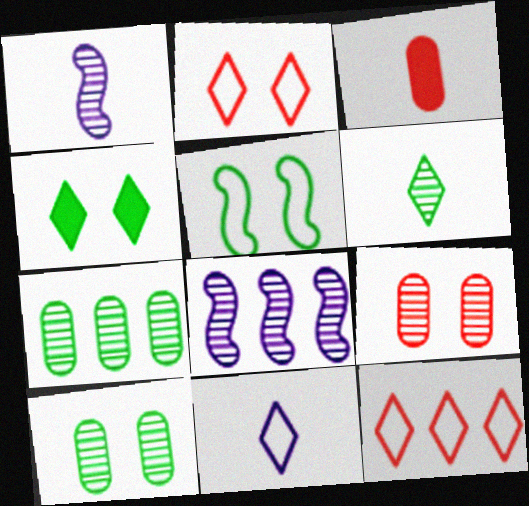[[4, 5, 10], 
[6, 8, 9]]